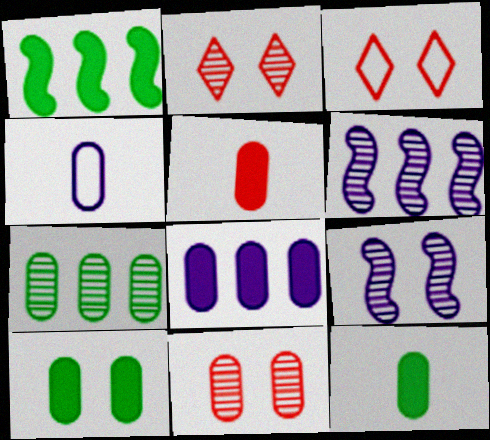[[1, 2, 4], 
[3, 6, 12], 
[3, 9, 10], 
[5, 8, 10]]